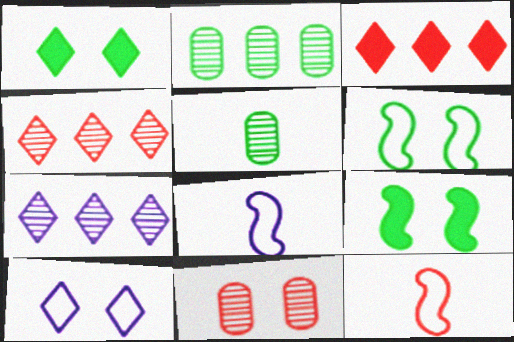[[3, 11, 12], 
[9, 10, 11]]